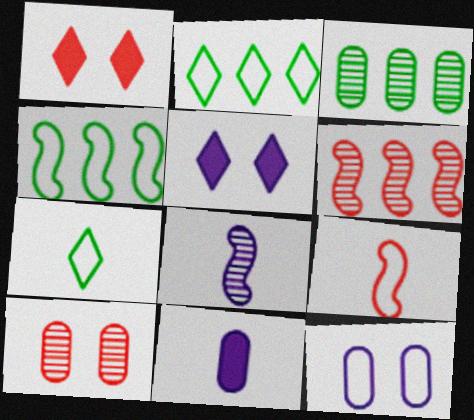[[2, 9, 12], 
[3, 5, 9]]